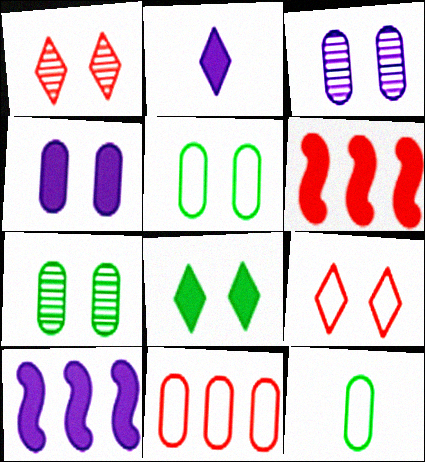[[1, 10, 12], 
[2, 4, 10]]